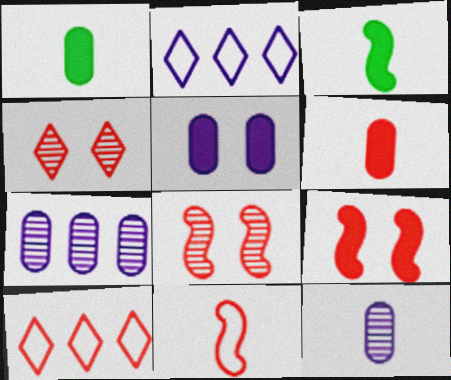[[1, 2, 8], 
[6, 8, 10]]